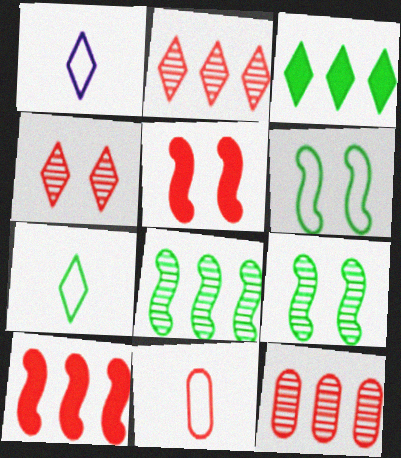[[1, 3, 4], 
[2, 5, 11], 
[4, 10, 11]]